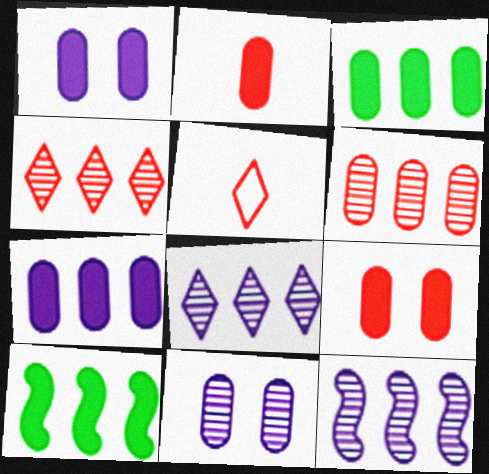[[1, 2, 3], 
[5, 10, 11]]